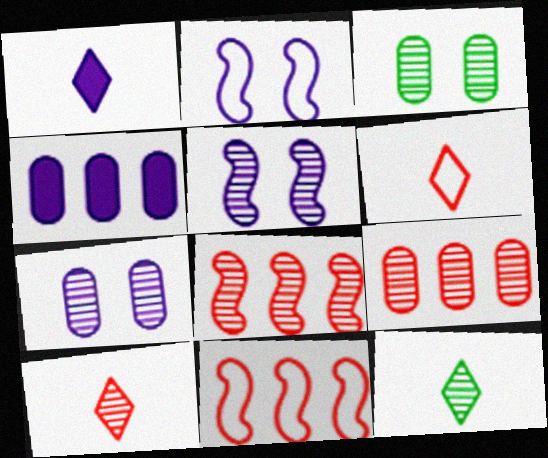[[1, 3, 11], 
[1, 6, 12], 
[5, 9, 12], 
[7, 8, 12]]